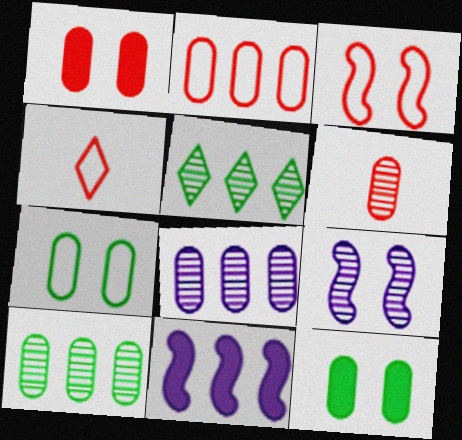[[1, 2, 6], 
[2, 3, 4], 
[2, 5, 11], 
[5, 6, 9]]